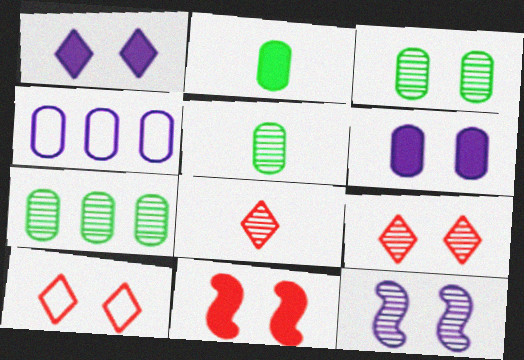[[3, 5, 7], 
[3, 9, 12], 
[7, 8, 12]]